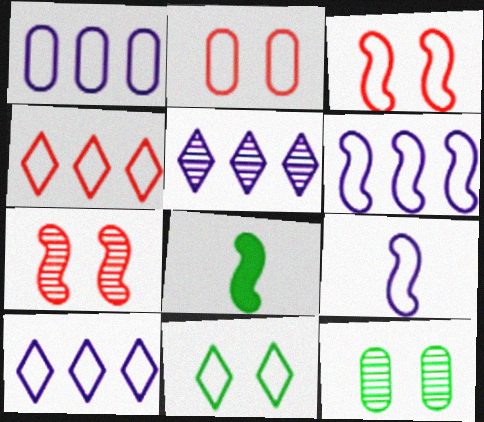[[1, 6, 10], 
[2, 5, 8], 
[6, 7, 8]]